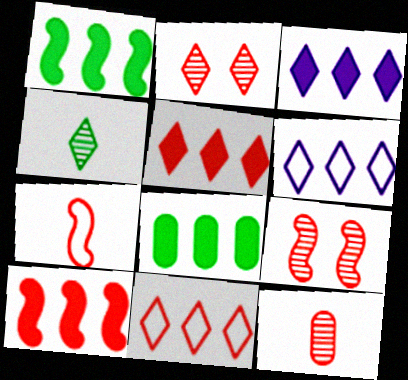[[3, 8, 10], 
[7, 9, 10]]